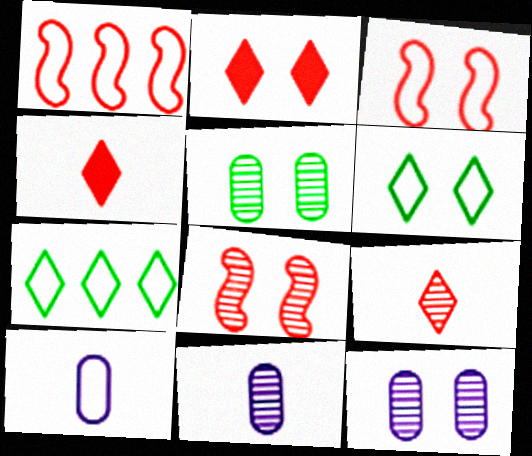[[1, 6, 10], 
[3, 7, 10]]